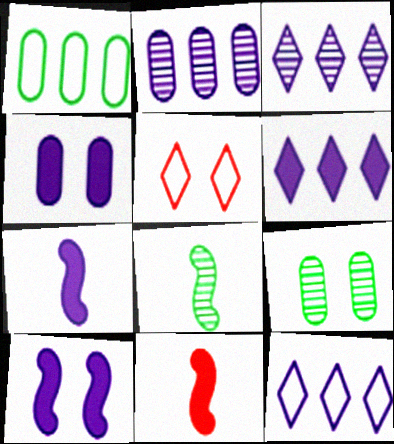[[3, 6, 12], 
[4, 6, 7], 
[5, 9, 10], 
[9, 11, 12]]